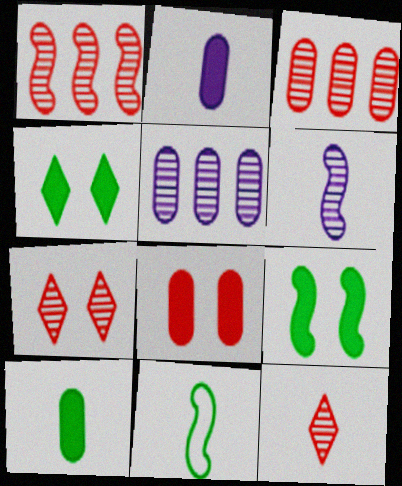[[2, 11, 12]]